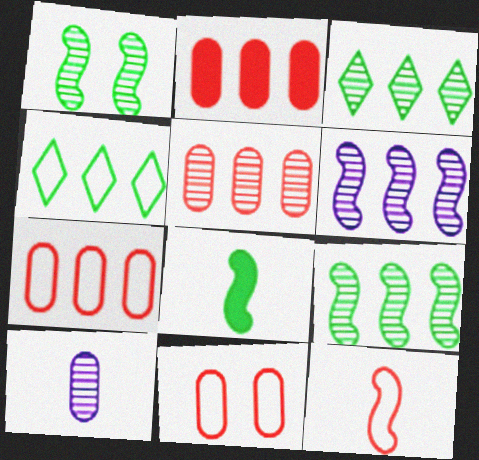[[2, 4, 6], 
[2, 5, 7], 
[3, 5, 6]]